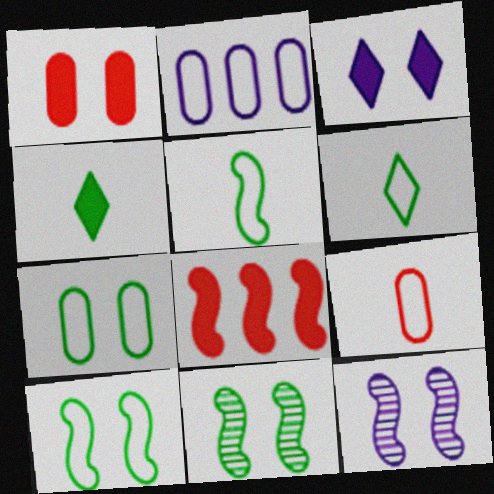[[2, 7, 9], 
[5, 8, 12]]